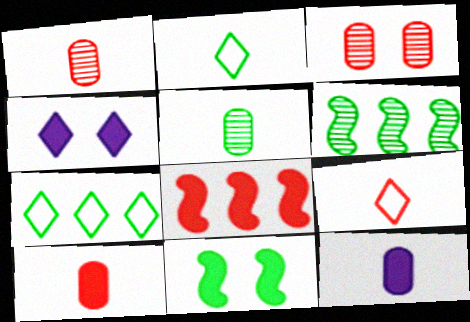[[3, 8, 9], 
[5, 7, 11]]